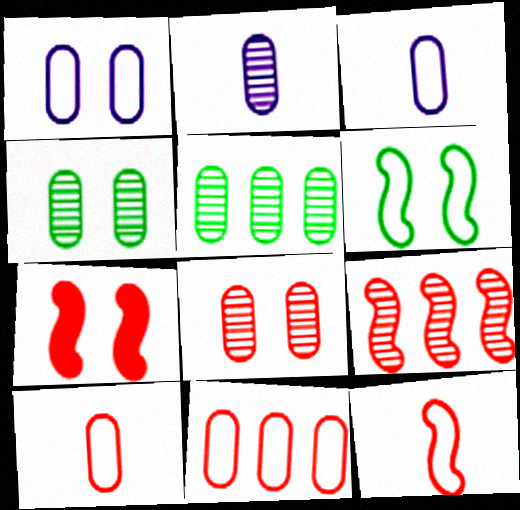[[2, 5, 8], 
[7, 9, 12]]